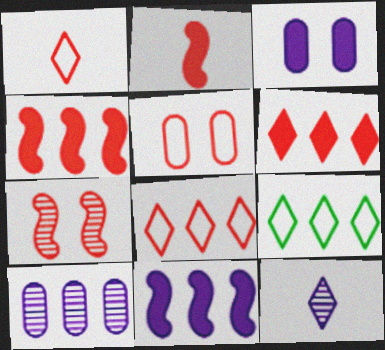[[4, 9, 10]]